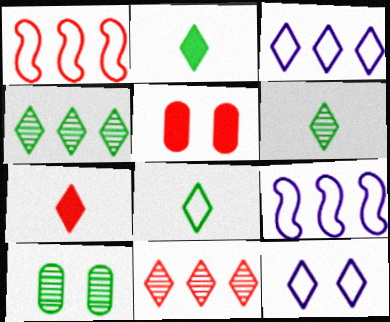[[2, 6, 8], 
[2, 11, 12], 
[4, 7, 12], 
[5, 6, 9], 
[7, 9, 10]]